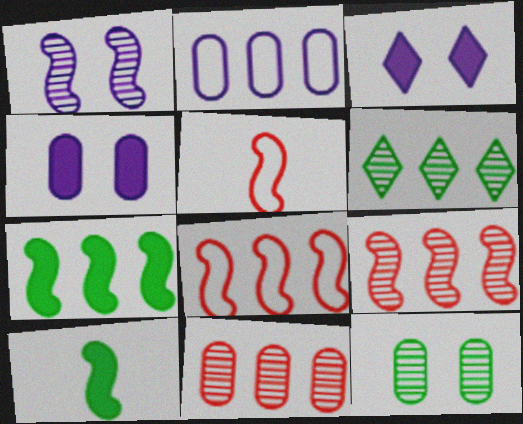[[1, 5, 7], 
[1, 8, 10], 
[4, 5, 6]]